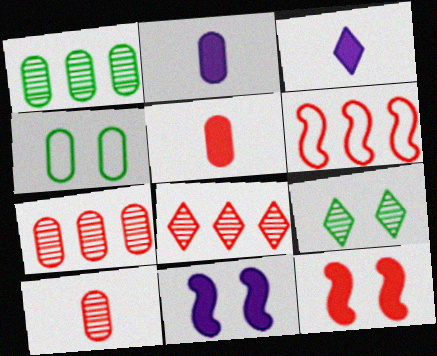[[2, 4, 7], 
[2, 6, 9]]